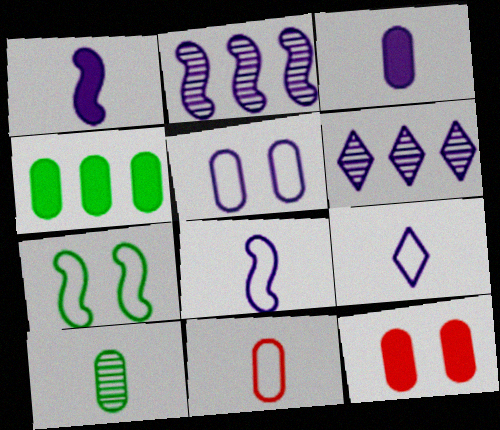[[1, 5, 6], 
[3, 4, 12], 
[3, 10, 11]]